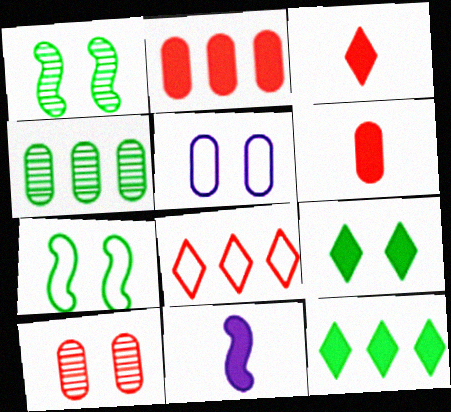[[2, 9, 11], 
[4, 5, 6]]